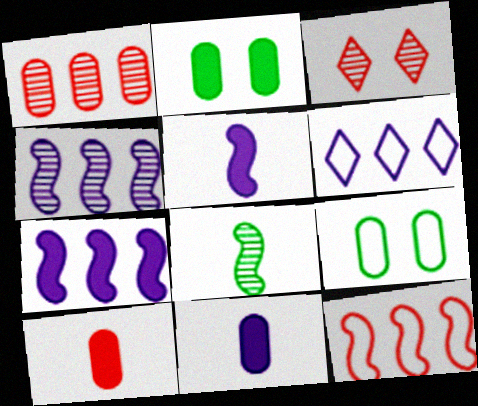[[1, 9, 11], 
[3, 10, 12]]